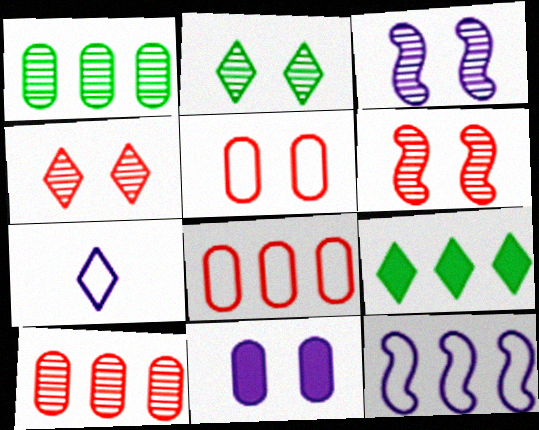[[4, 7, 9], 
[9, 10, 12]]